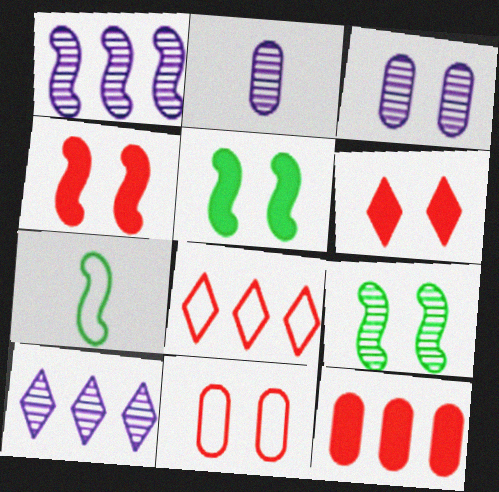[[1, 4, 7], 
[2, 5, 8]]